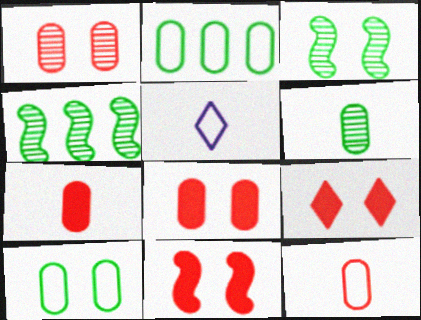[[4, 5, 8], 
[8, 9, 11]]